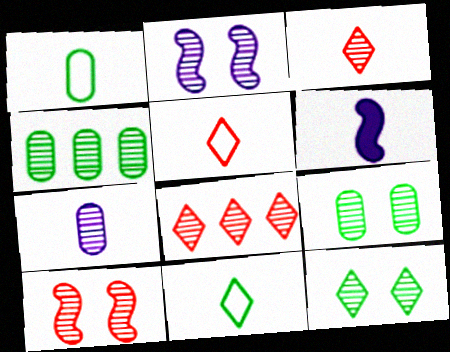[[1, 3, 6], 
[2, 3, 4]]